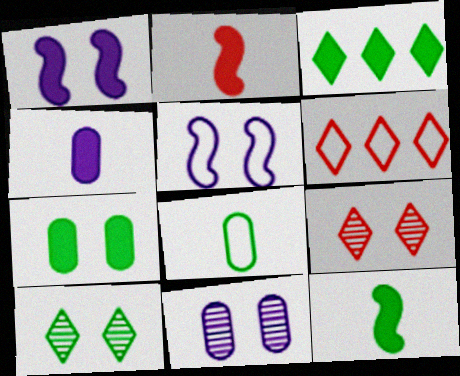[[3, 7, 12], 
[5, 6, 8], 
[5, 7, 9], 
[6, 11, 12]]